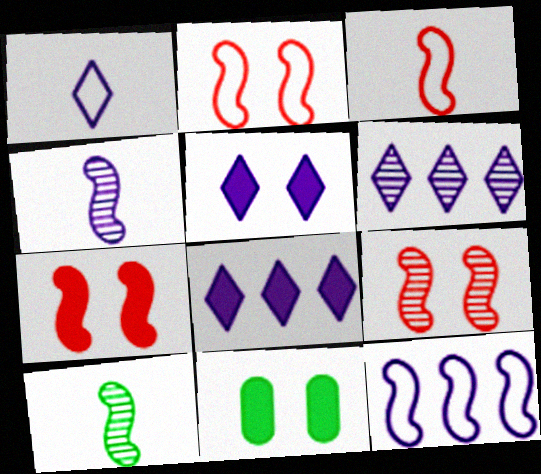[[1, 5, 6], 
[2, 7, 9], 
[3, 6, 11], 
[5, 7, 11], 
[7, 10, 12]]